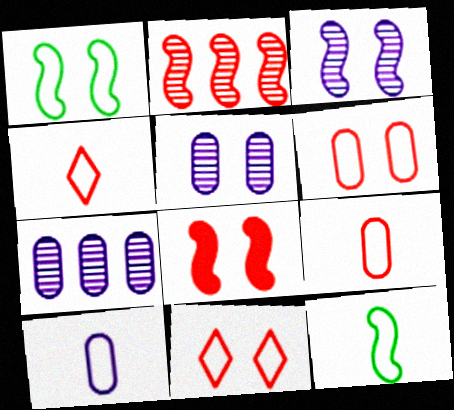[[1, 3, 8], 
[4, 10, 12]]